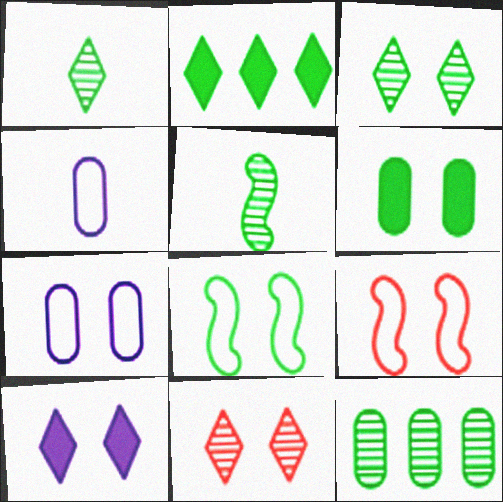[[3, 5, 12], 
[3, 6, 8]]